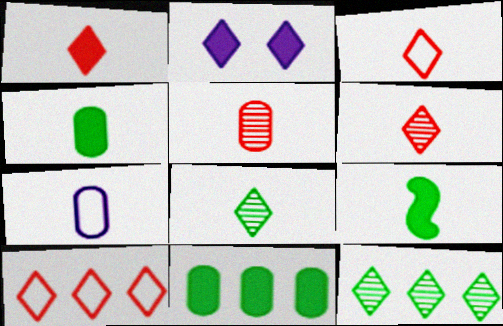[[1, 3, 6], 
[2, 3, 12], 
[2, 8, 10], 
[4, 5, 7], 
[6, 7, 9]]